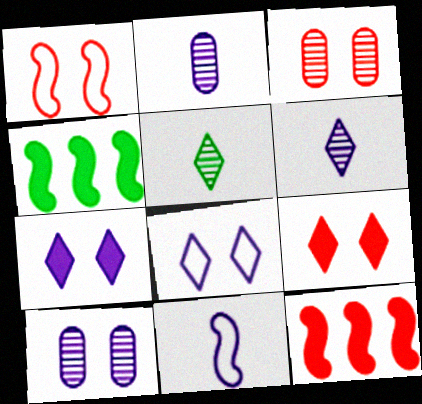[[1, 3, 9]]